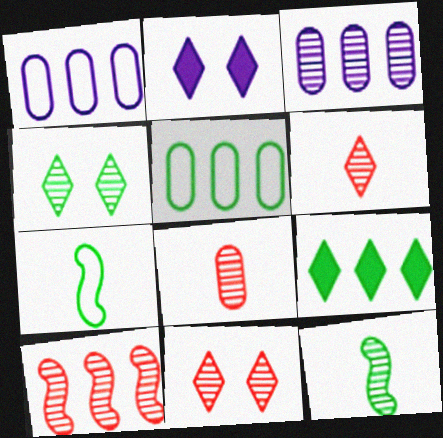[[1, 9, 10], 
[3, 11, 12], 
[8, 10, 11]]